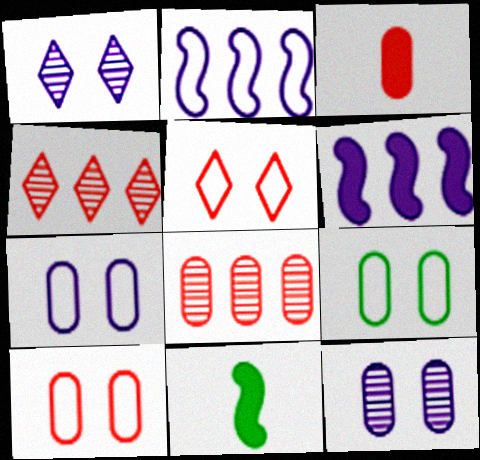[[3, 8, 10], 
[4, 7, 11], 
[7, 9, 10]]